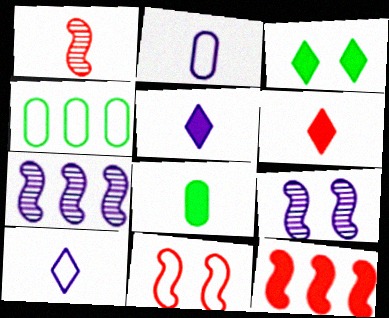[[1, 8, 10], 
[1, 11, 12], 
[4, 6, 9], 
[4, 10, 11]]